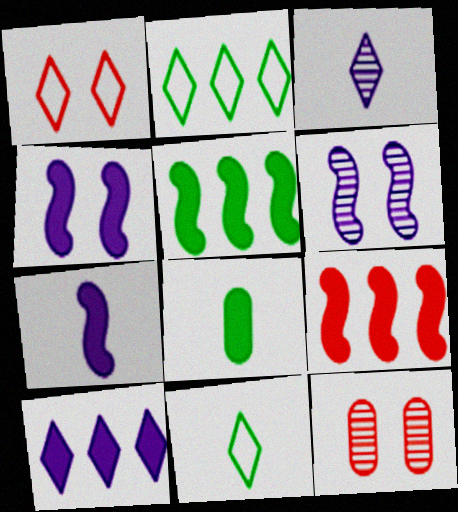[[2, 7, 12]]